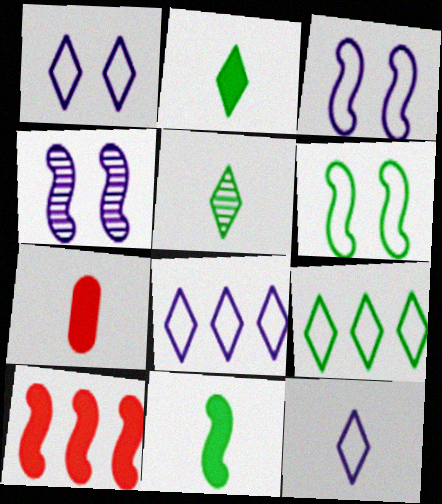[[1, 8, 12], 
[4, 7, 9]]